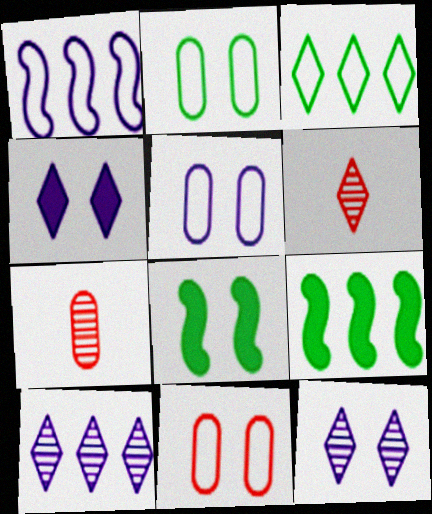[[2, 5, 11], 
[3, 4, 6], 
[5, 6, 9], 
[8, 11, 12]]